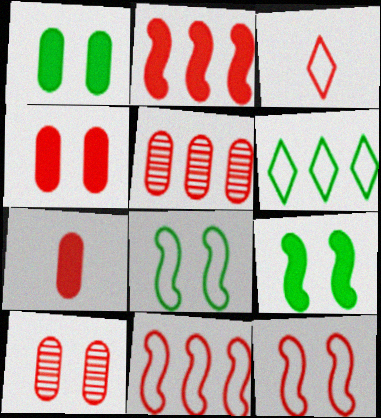[[2, 3, 10]]